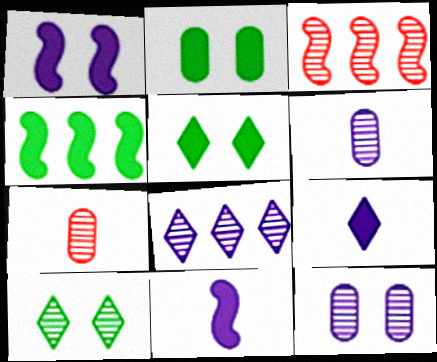[[3, 6, 10]]